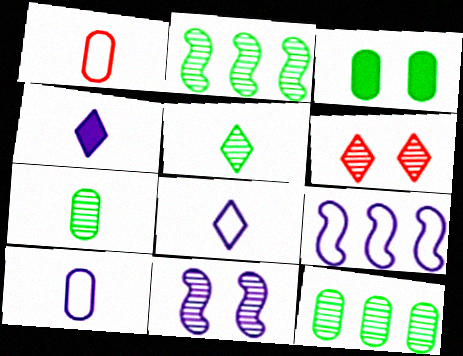[]